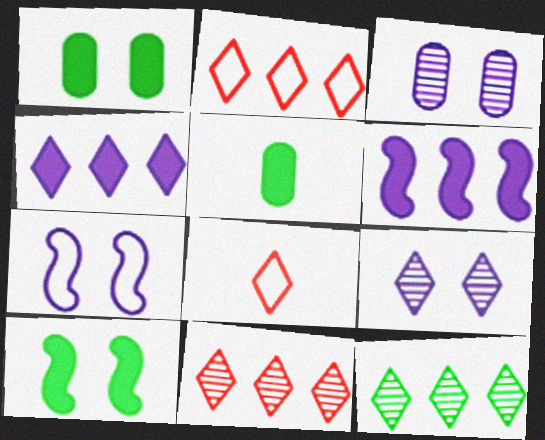[[2, 4, 12], 
[5, 7, 11]]